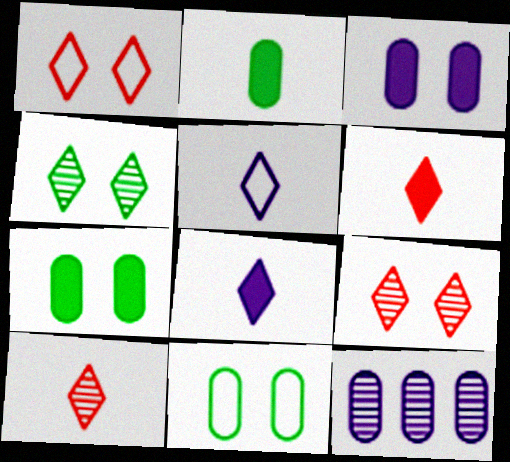[]